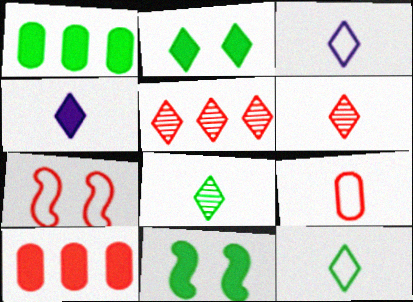[[2, 3, 5], 
[4, 6, 12], 
[4, 10, 11], 
[6, 7, 10]]